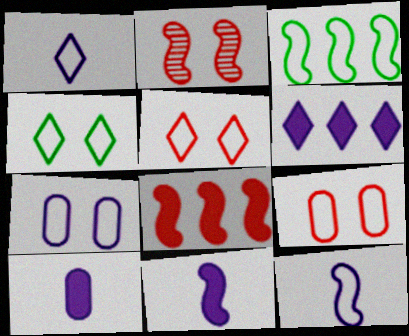[[1, 3, 9], 
[2, 3, 11]]